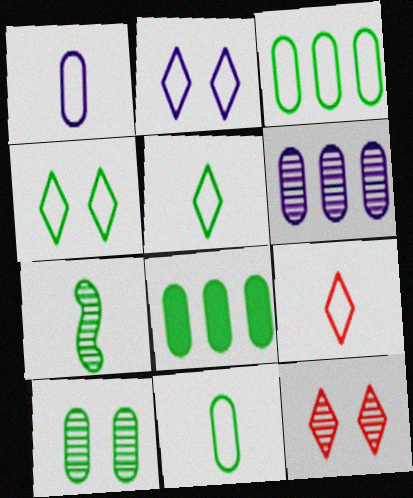[[4, 7, 8], 
[6, 7, 12], 
[8, 10, 11]]